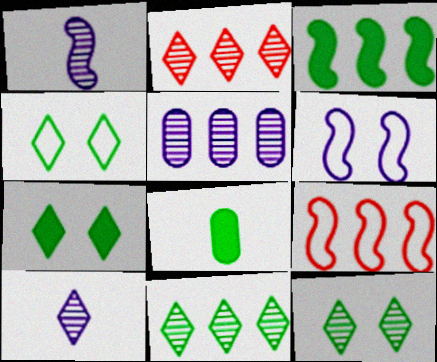[[2, 6, 8], 
[2, 10, 12], 
[3, 7, 8], 
[4, 7, 12]]